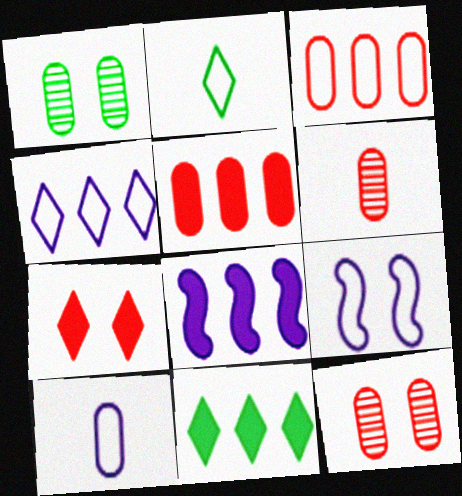[[1, 5, 10], 
[1, 7, 9], 
[2, 3, 9], 
[2, 8, 12], 
[4, 9, 10], 
[5, 8, 11], 
[6, 9, 11]]